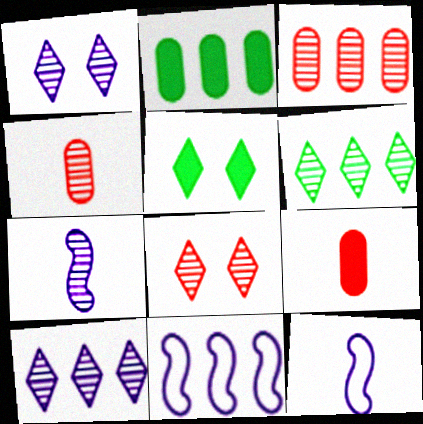[[2, 8, 12], 
[3, 5, 12], 
[4, 5, 11]]